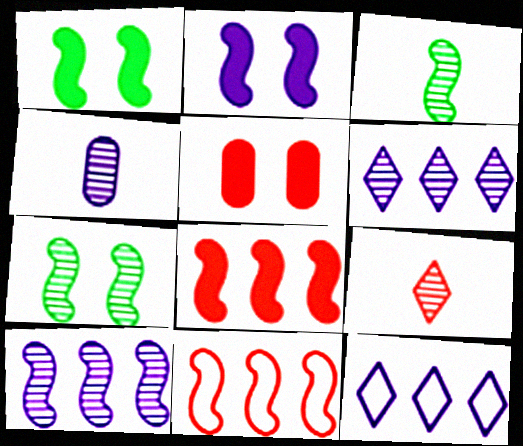[[2, 3, 11], 
[2, 4, 12], 
[3, 4, 9], 
[3, 5, 12], 
[5, 9, 11]]